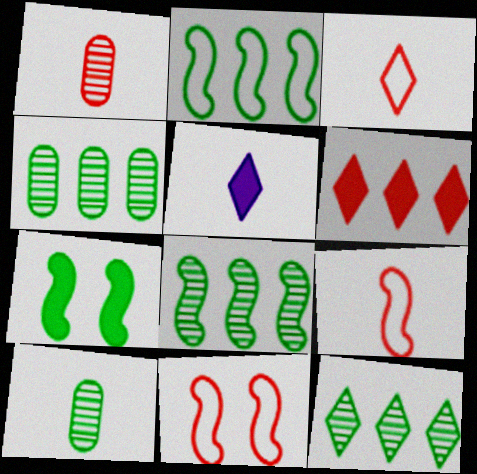[[1, 6, 11], 
[4, 5, 11], 
[4, 8, 12], 
[5, 9, 10]]